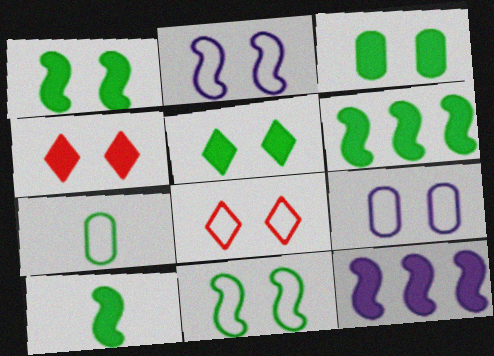[[1, 3, 5], 
[1, 6, 10], 
[8, 9, 11]]